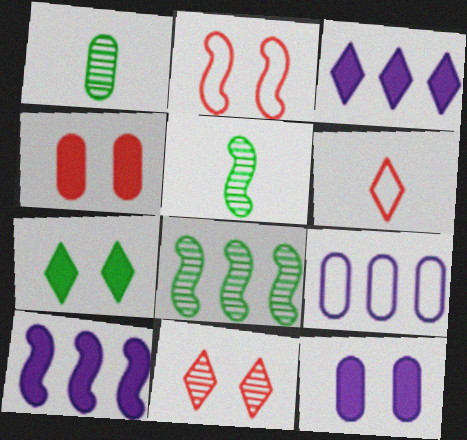[[1, 2, 3], 
[1, 4, 9], 
[2, 4, 11], 
[2, 5, 10], 
[6, 8, 12]]